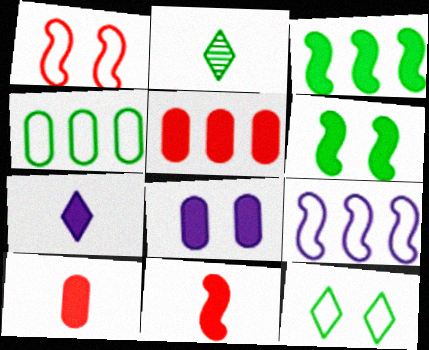[[2, 4, 6], 
[5, 6, 7]]